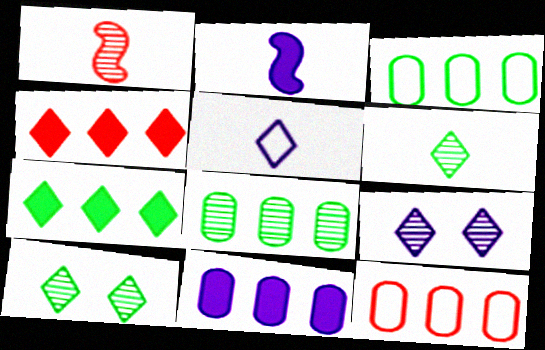[[1, 8, 9], 
[2, 10, 12], 
[4, 5, 10], 
[8, 11, 12]]